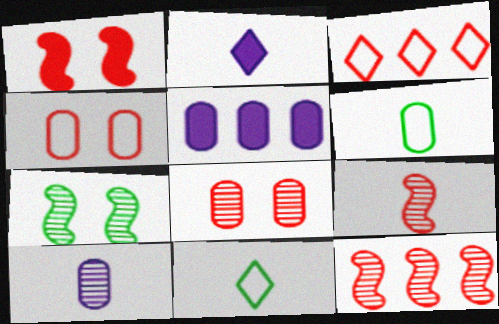[[2, 6, 9], 
[5, 6, 8]]